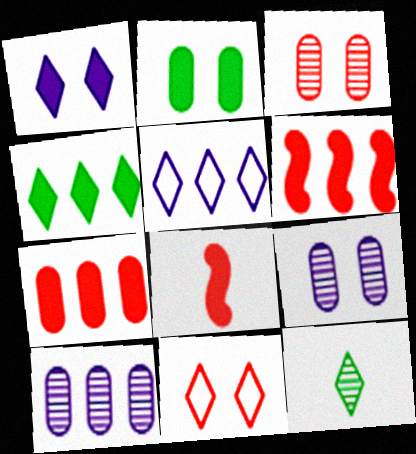[]